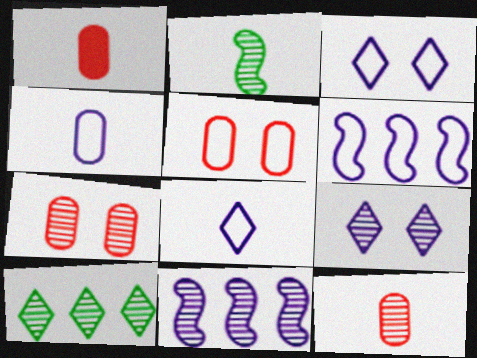[[1, 2, 8], 
[3, 4, 6]]